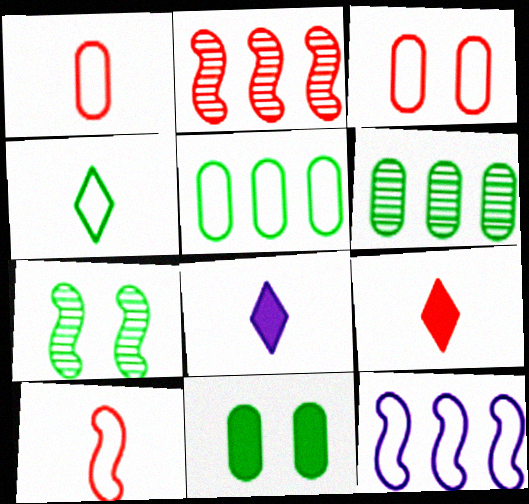[[2, 3, 9], 
[3, 4, 12]]